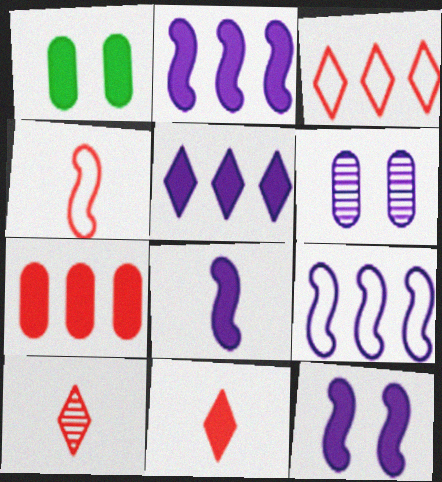[[1, 2, 11], 
[1, 9, 10], 
[2, 8, 12]]